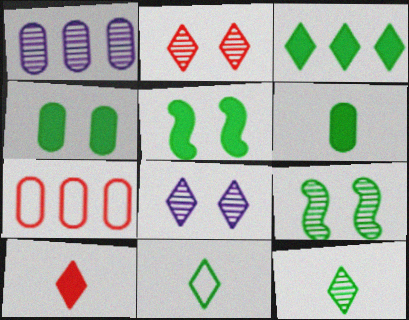[[3, 5, 6]]